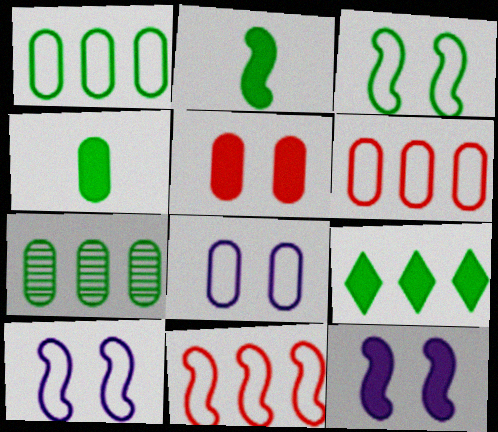[]